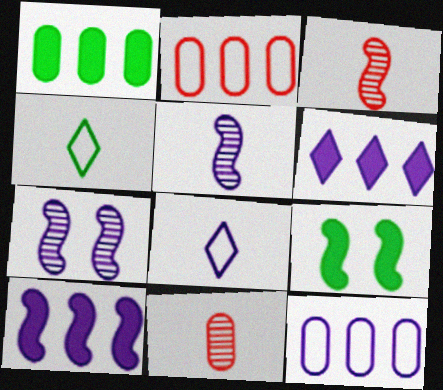[]